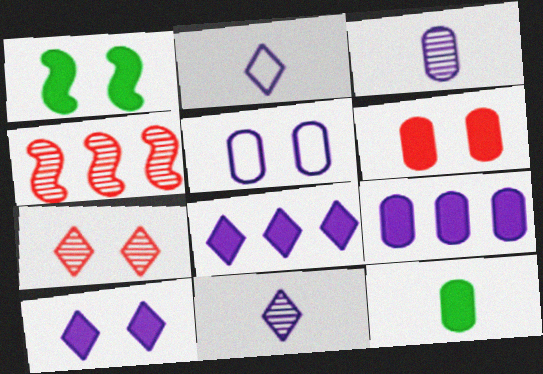[[1, 5, 7], 
[1, 6, 10], 
[3, 5, 9], 
[6, 9, 12]]